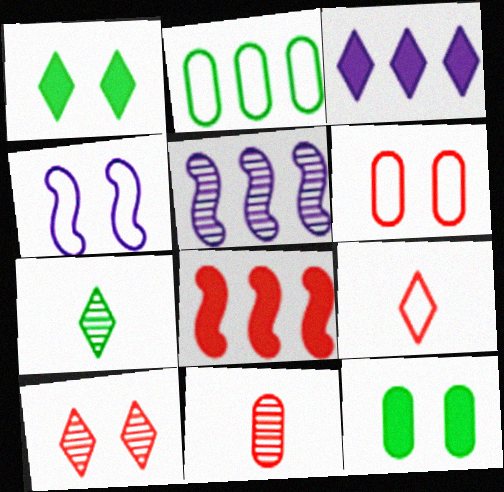[[2, 4, 9], 
[4, 10, 12], 
[5, 9, 12]]